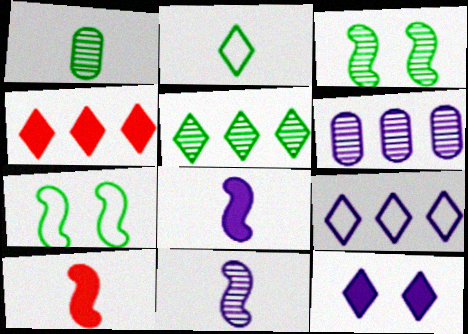[[1, 3, 5], 
[4, 5, 9]]